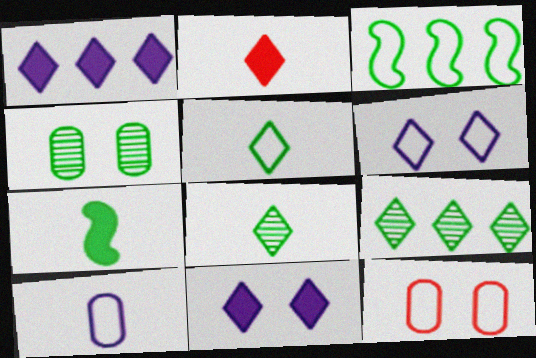[[2, 6, 9]]